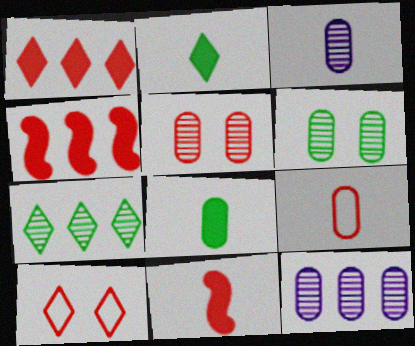[[3, 8, 9]]